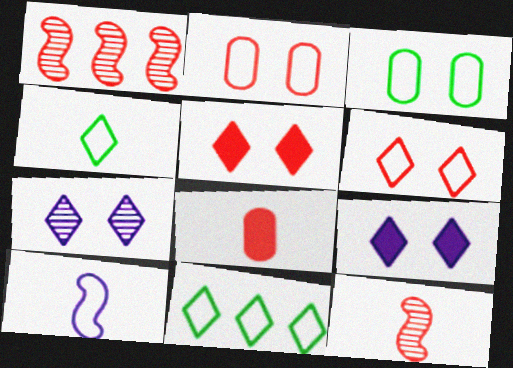[[1, 6, 8], 
[2, 10, 11]]